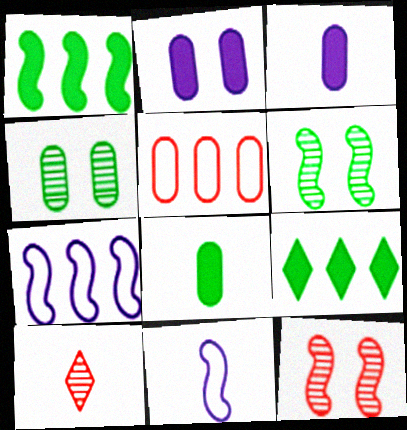[[1, 11, 12], 
[3, 4, 5], 
[8, 10, 11]]